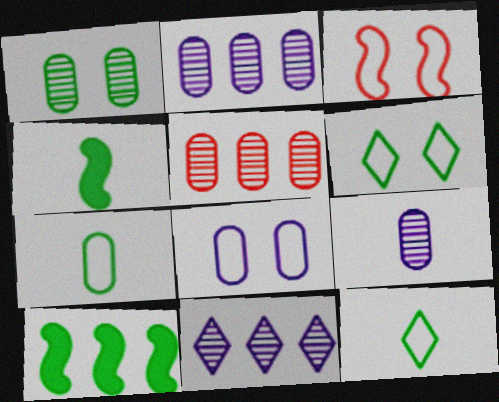[[1, 5, 9], 
[1, 10, 12], 
[3, 6, 8]]